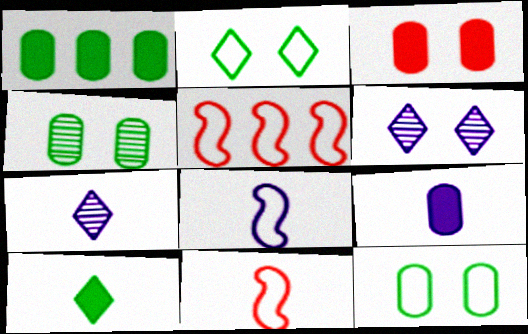[[1, 3, 9], 
[1, 6, 11], 
[7, 8, 9]]